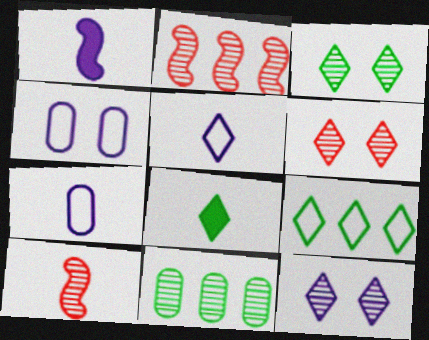[[2, 4, 8], 
[3, 6, 12], 
[3, 8, 9], 
[7, 8, 10], 
[10, 11, 12]]